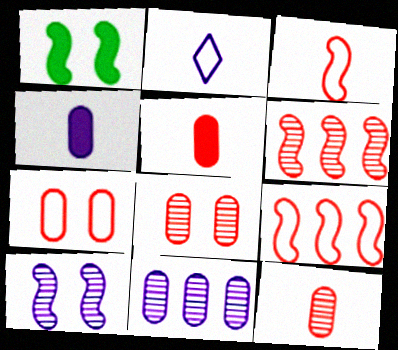[]